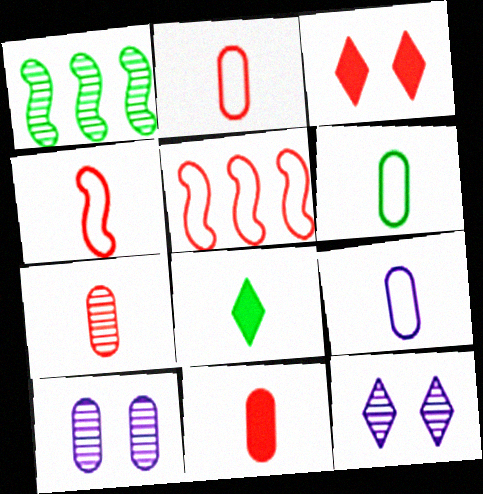[[1, 3, 9], 
[1, 7, 12], 
[2, 6, 9], 
[2, 7, 11], 
[3, 5, 7], 
[5, 8, 10]]